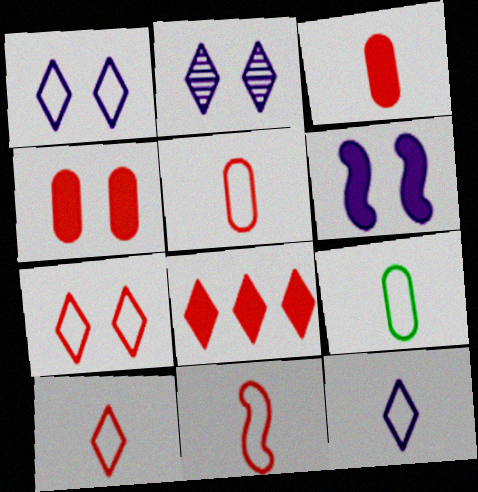[[5, 10, 11], 
[9, 11, 12]]